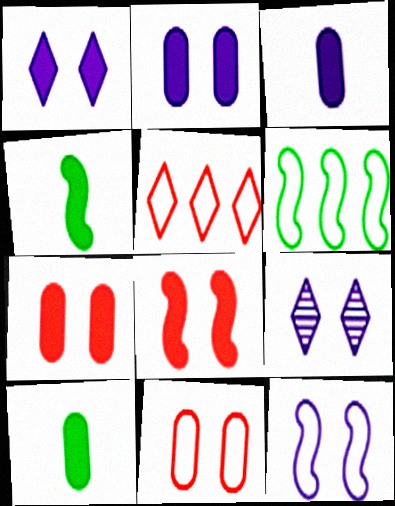[[2, 9, 12]]